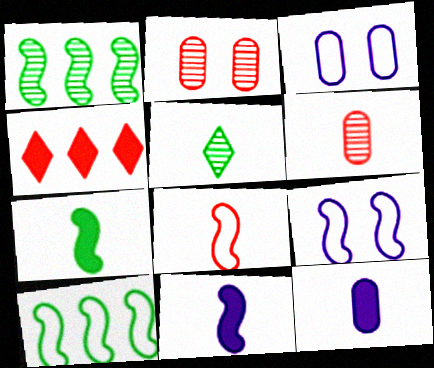[[2, 4, 8], 
[5, 8, 12], 
[8, 9, 10]]